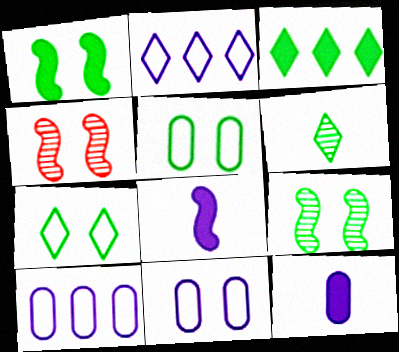[[3, 6, 7]]